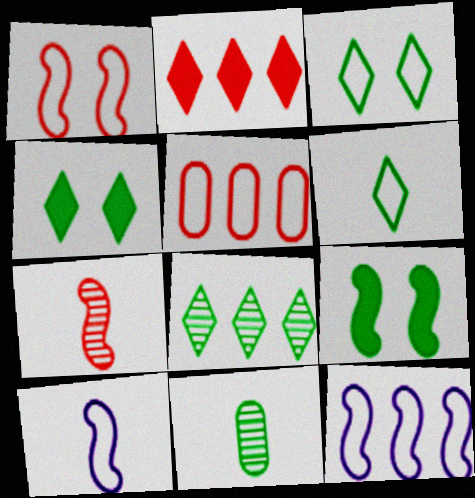[[3, 5, 10], 
[4, 6, 8], 
[7, 9, 12]]